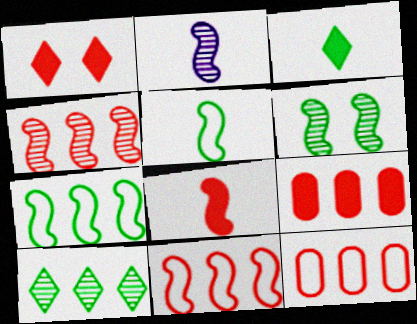[[1, 8, 9], 
[2, 4, 6], 
[2, 5, 8]]